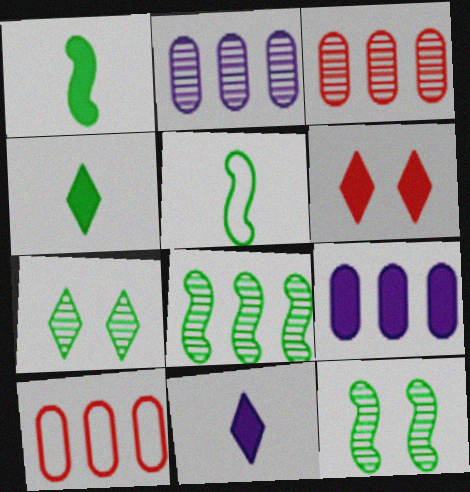[[1, 6, 9], 
[2, 5, 6], 
[10, 11, 12]]